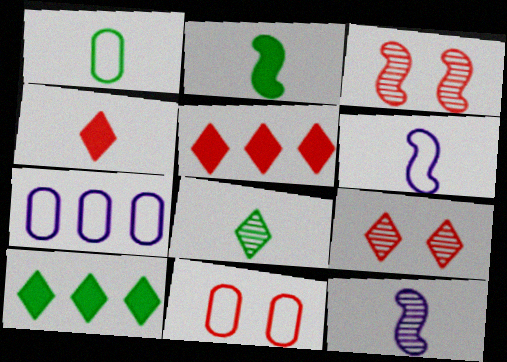[[1, 2, 8], 
[1, 4, 12], 
[1, 7, 11], 
[2, 7, 9], 
[10, 11, 12]]